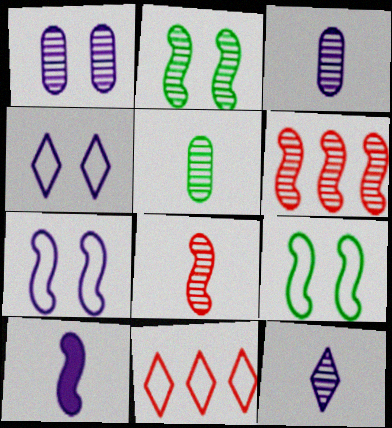[[5, 8, 12], 
[6, 9, 10]]